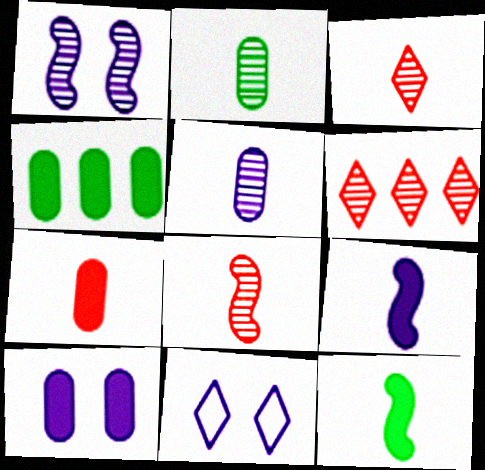[[1, 2, 6], 
[1, 10, 11], 
[4, 7, 10], 
[4, 8, 11]]